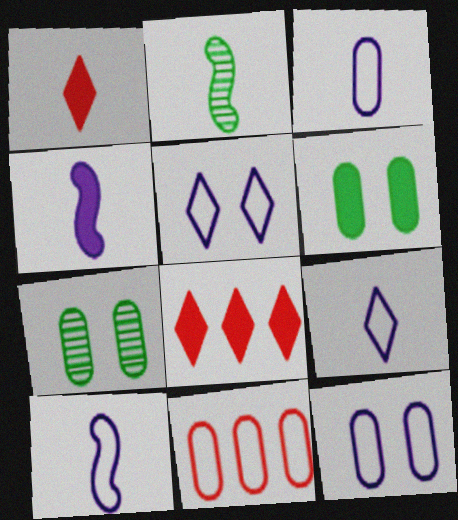[[1, 2, 3], 
[2, 8, 12], 
[3, 9, 10], 
[4, 6, 8], 
[7, 8, 10]]